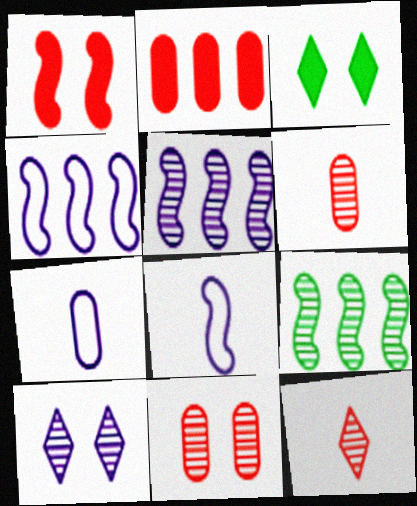[[1, 8, 9], 
[3, 4, 6], 
[6, 9, 10]]